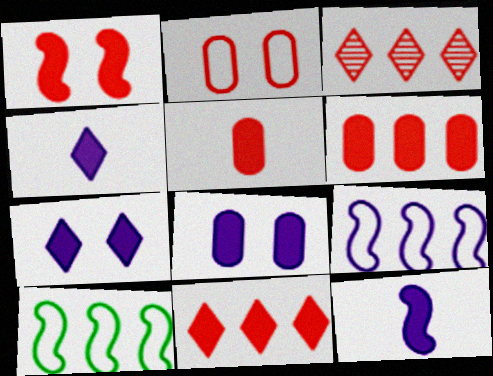[[1, 5, 11]]